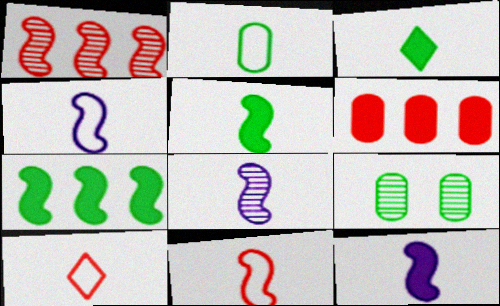[[2, 4, 10], 
[4, 8, 12], 
[5, 8, 11]]